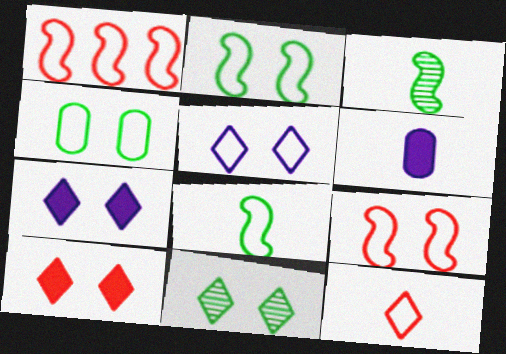[[1, 6, 11], 
[3, 6, 12], 
[4, 5, 9], 
[5, 10, 11]]